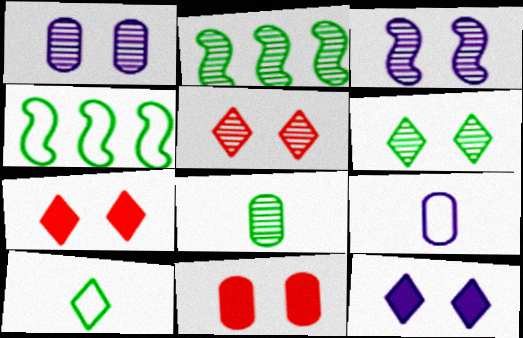[[2, 6, 8], 
[2, 7, 9]]